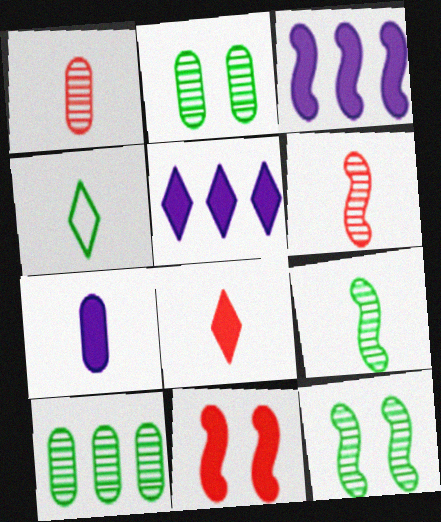[[4, 6, 7]]